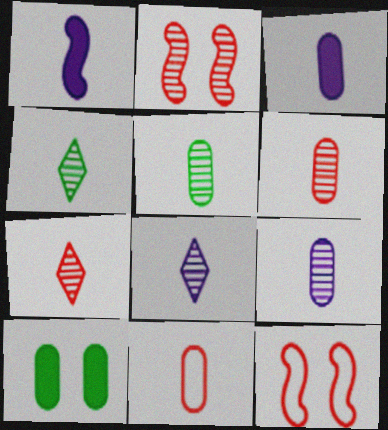[[1, 4, 11], 
[3, 5, 11], 
[4, 7, 8], 
[5, 6, 9]]